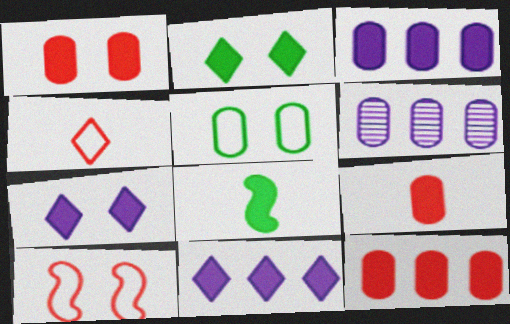[[1, 8, 11], 
[1, 9, 12], 
[5, 6, 9], 
[7, 8, 12]]